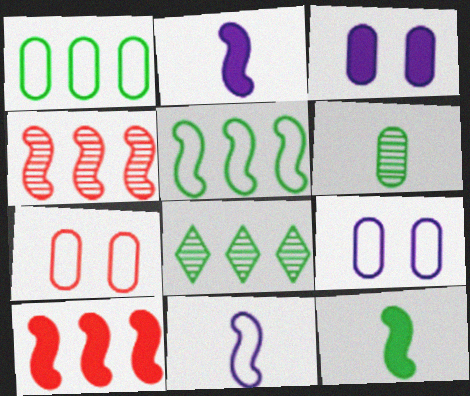[[2, 7, 8]]